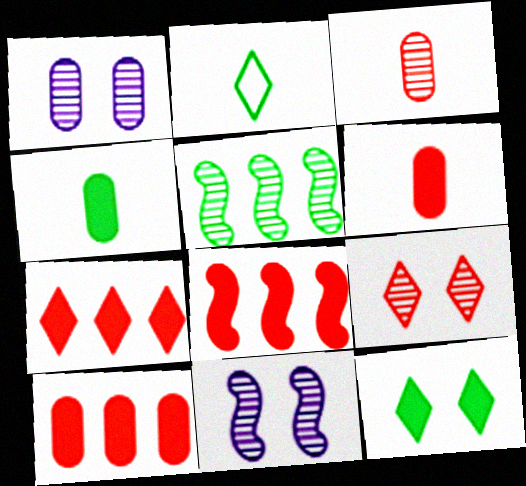[[1, 2, 8], 
[2, 10, 11], 
[7, 8, 10]]